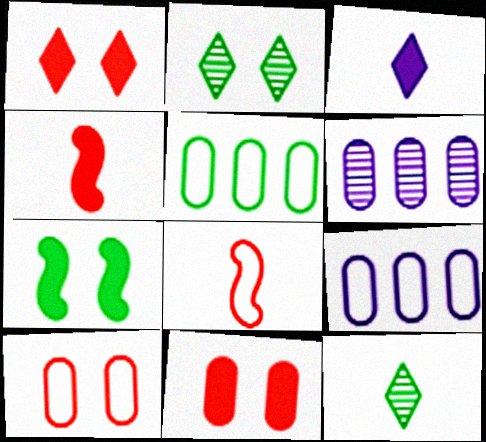[[2, 4, 9], 
[5, 7, 12]]